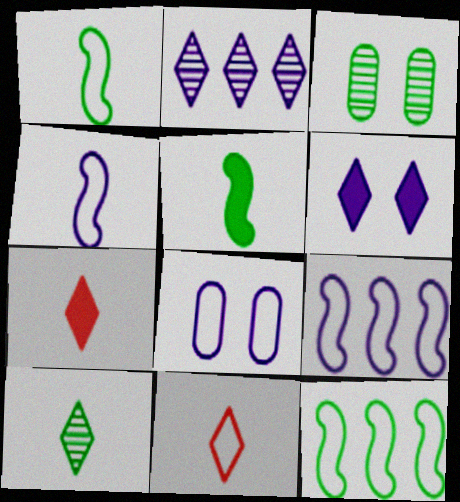[[3, 7, 9], 
[8, 11, 12]]